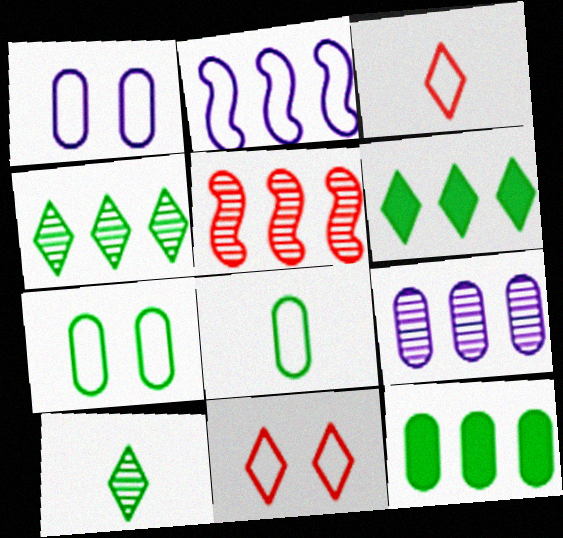[[2, 3, 7], 
[2, 8, 11], 
[4, 5, 9]]